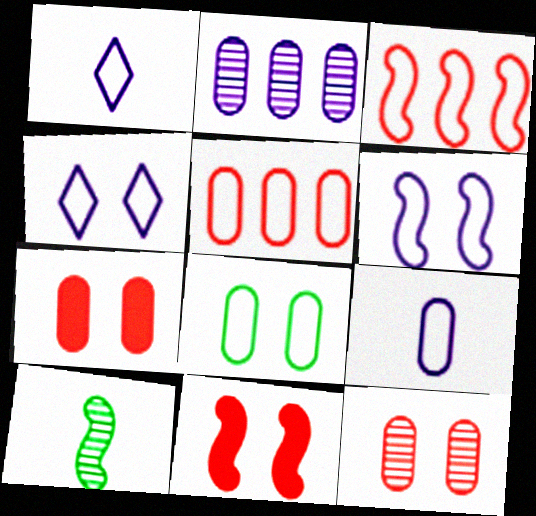[[1, 3, 8], 
[5, 8, 9]]